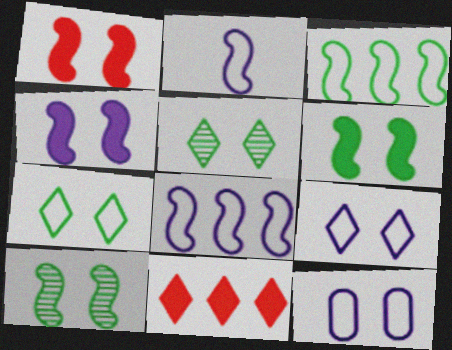[[1, 4, 6], 
[1, 5, 12]]